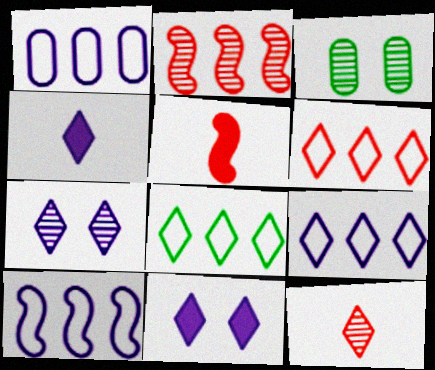[[1, 9, 10], 
[3, 5, 9], 
[4, 7, 9], 
[6, 8, 9], 
[8, 11, 12]]